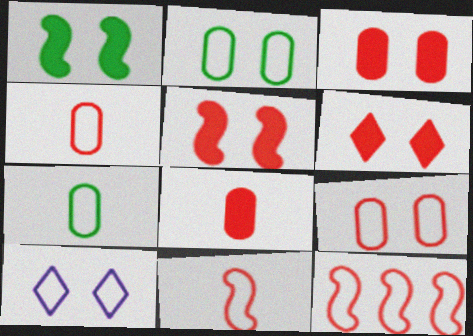[[3, 5, 6], 
[7, 10, 12]]